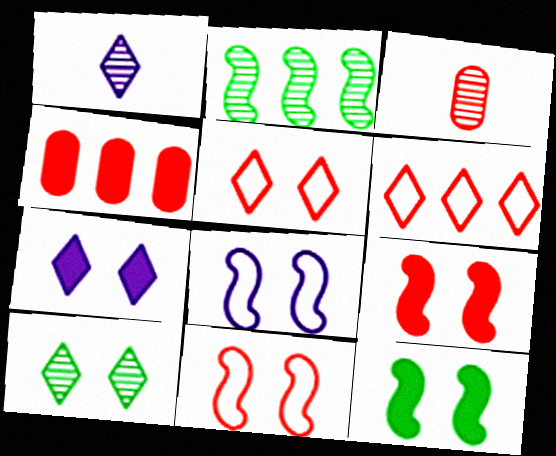[[3, 6, 9], 
[5, 7, 10]]